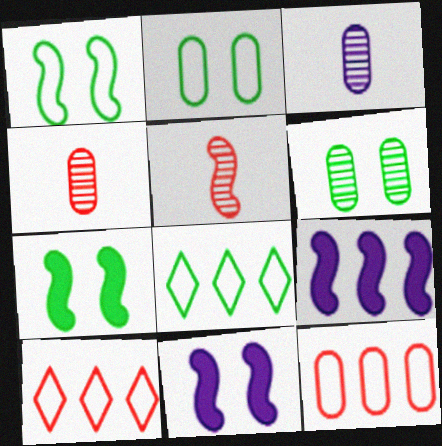[[1, 5, 9], 
[3, 7, 10], 
[4, 8, 11]]